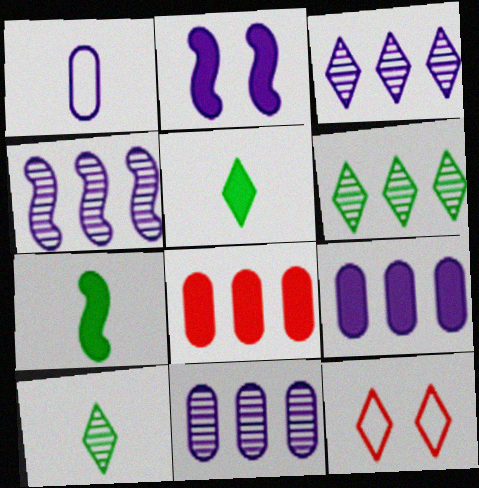[[1, 2, 3], 
[2, 5, 8], 
[3, 4, 11], 
[3, 5, 12], 
[7, 11, 12]]